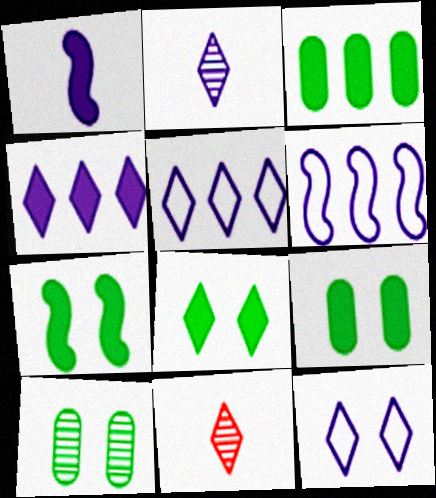[[2, 4, 12], 
[5, 8, 11], 
[6, 9, 11], 
[7, 8, 9]]